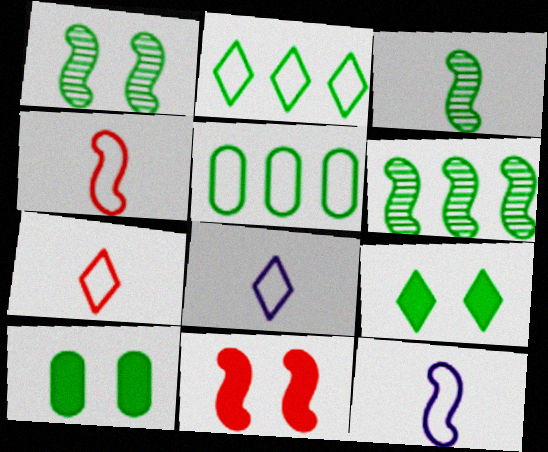[[1, 3, 6], 
[2, 3, 10], 
[3, 5, 9], 
[6, 11, 12]]